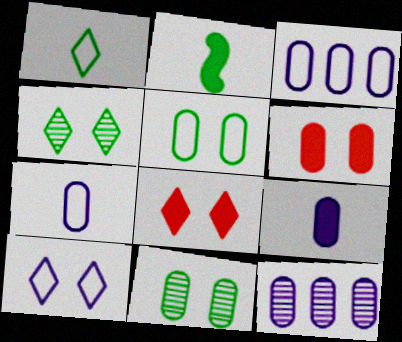[[4, 8, 10]]